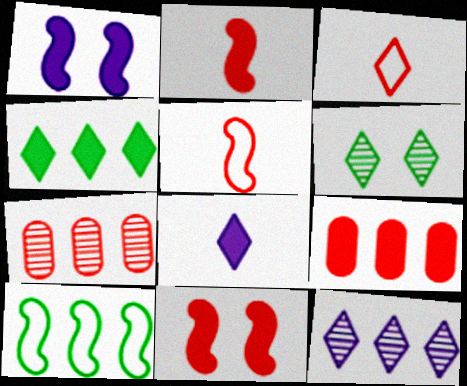[[3, 7, 11], 
[9, 10, 12]]